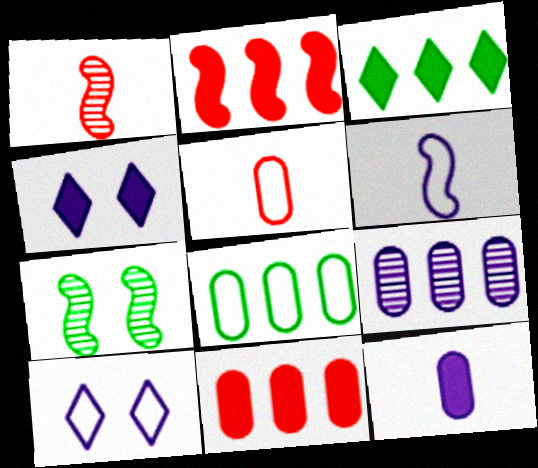[[1, 4, 8], 
[2, 6, 7], 
[4, 6, 9], 
[8, 9, 11]]